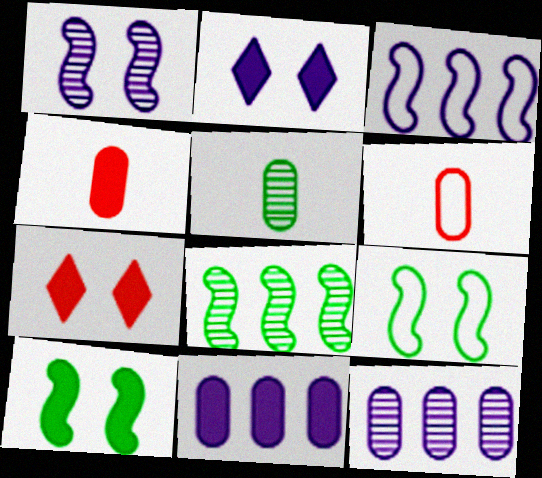[[2, 6, 8], 
[3, 5, 7]]